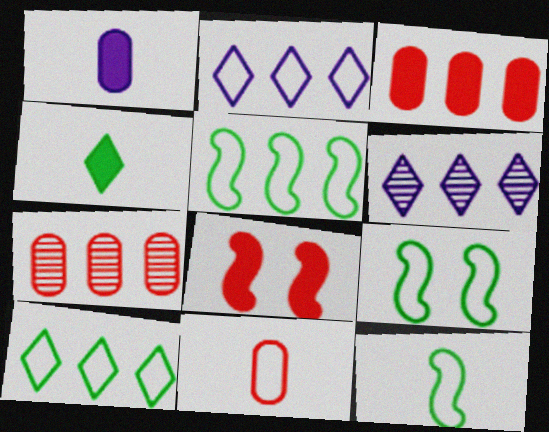[[2, 9, 11], 
[3, 5, 6], 
[5, 9, 12]]